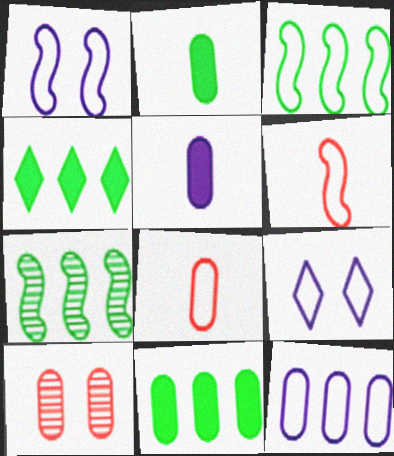[[1, 3, 6], 
[2, 10, 12], 
[3, 8, 9]]